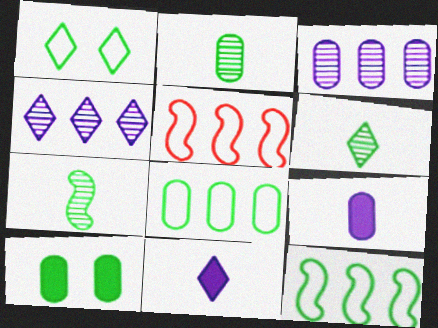[[2, 6, 7], 
[2, 8, 10], 
[6, 10, 12]]